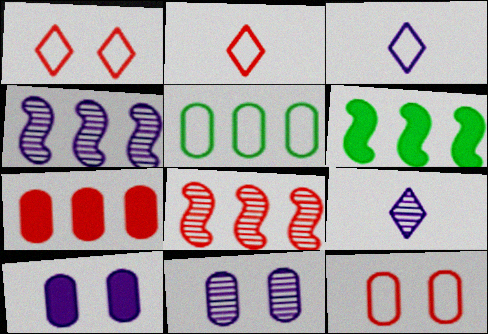[[2, 6, 11], 
[3, 4, 10], 
[4, 9, 11], 
[6, 9, 12]]